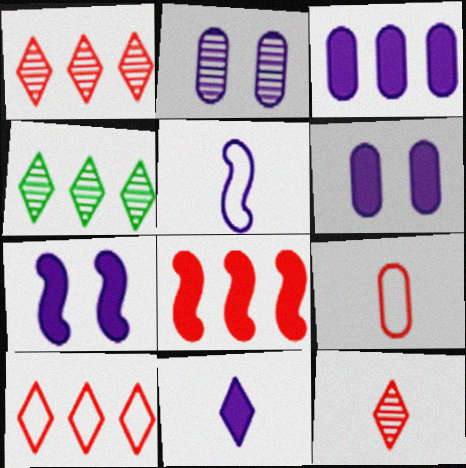[[3, 7, 11], 
[4, 7, 9]]